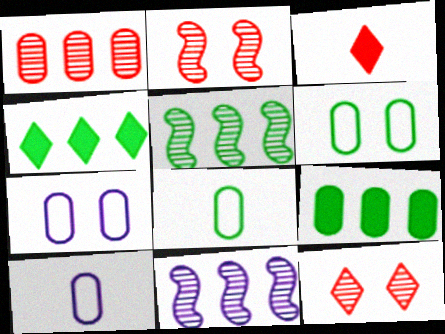[[2, 4, 10], 
[3, 5, 7], 
[3, 6, 11]]